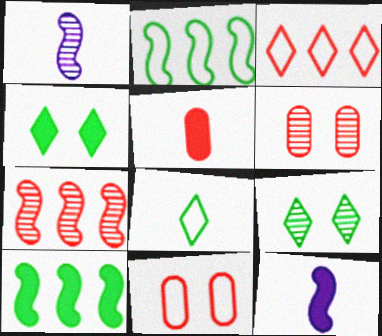[[1, 5, 8]]